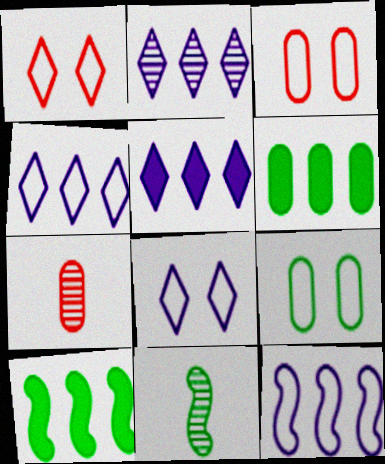[[2, 4, 5], 
[3, 5, 11], 
[7, 8, 10]]